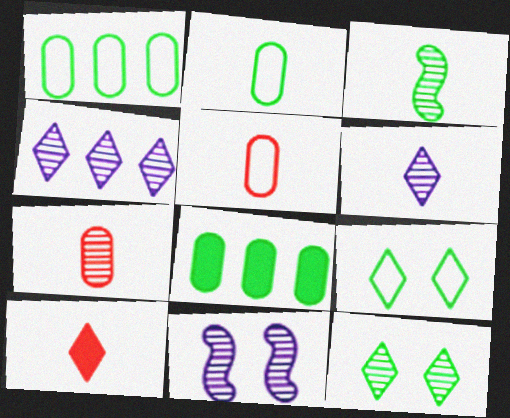[[1, 10, 11], 
[3, 6, 7], 
[3, 8, 9], 
[4, 9, 10]]